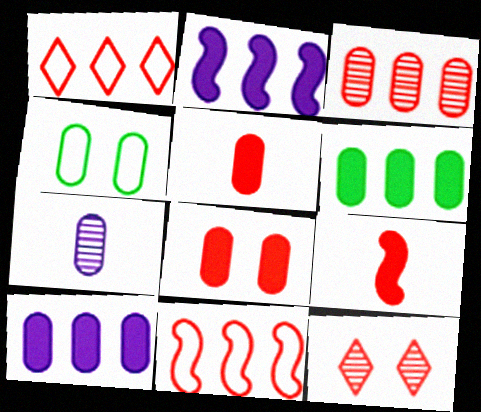[[5, 11, 12]]